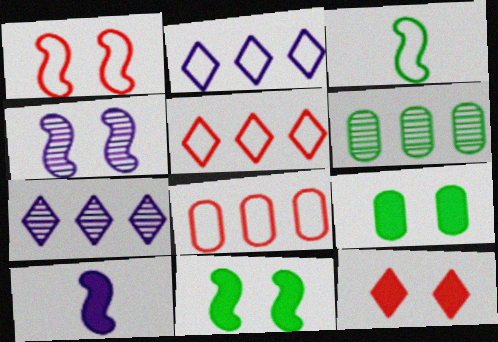[[1, 4, 11]]